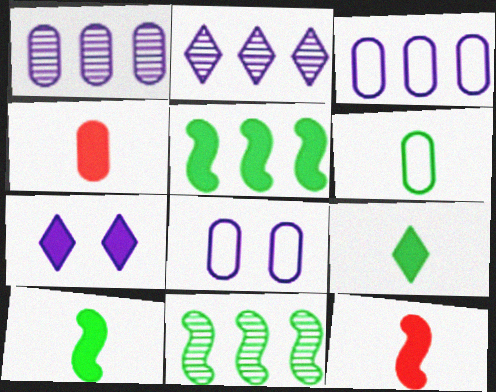[[4, 5, 7]]